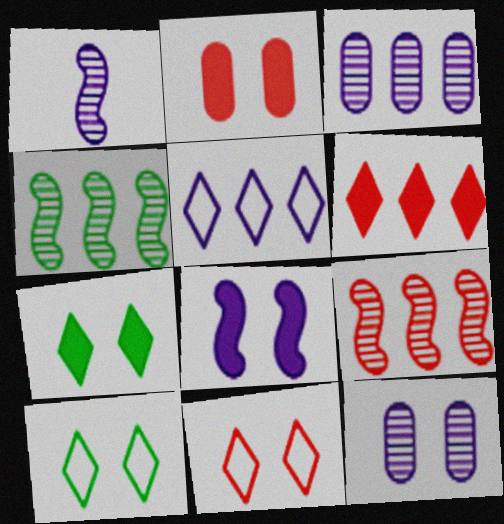[[2, 7, 8]]